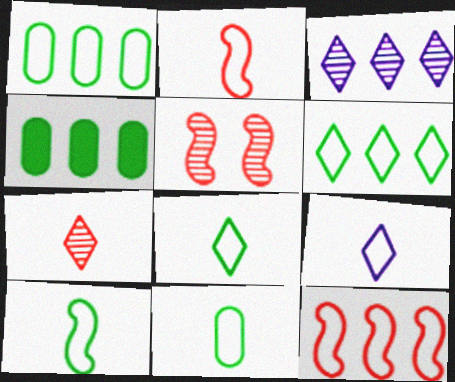[[2, 9, 11], 
[3, 4, 12], 
[4, 5, 9], 
[8, 10, 11]]